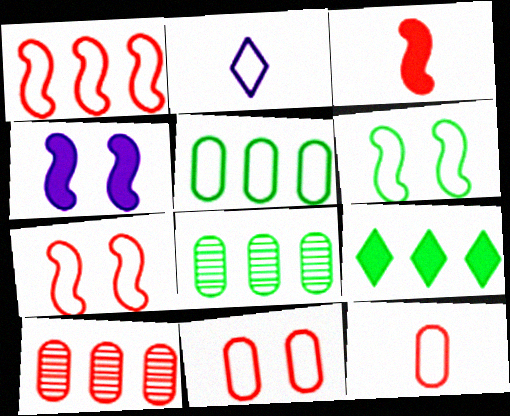[[2, 5, 7]]